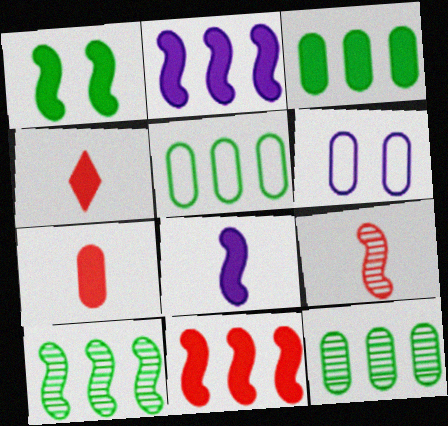[[1, 8, 11], 
[3, 5, 12], 
[4, 6, 10], 
[6, 7, 12]]